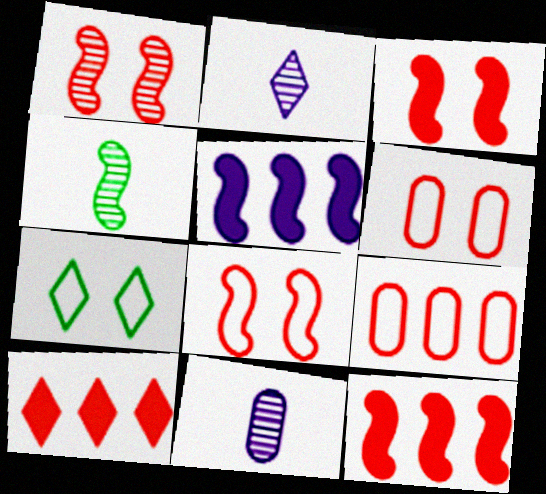[[1, 3, 8], 
[2, 7, 10], 
[4, 5, 8], 
[7, 11, 12]]